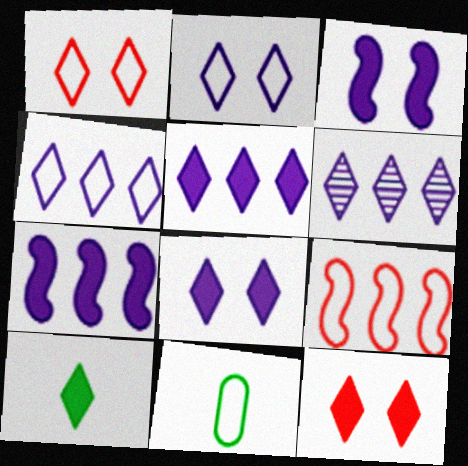[[1, 6, 10], 
[2, 9, 11], 
[4, 5, 6], 
[5, 10, 12]]